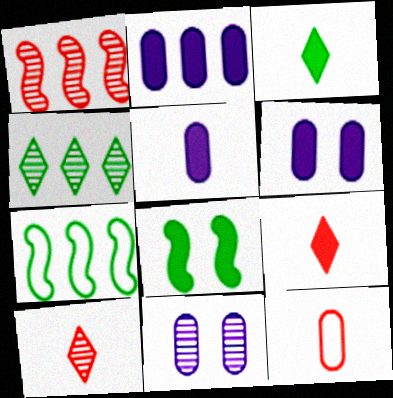[[2, 5, 6], 
[2, 8, 9], 
[6, 7, 10], 
[7, 9, 11]]